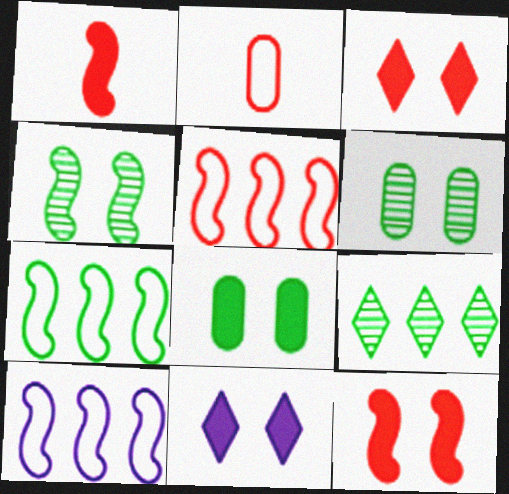[[1, 4, 10], 
[5, 7, 10], 
[8, 11, 12]]